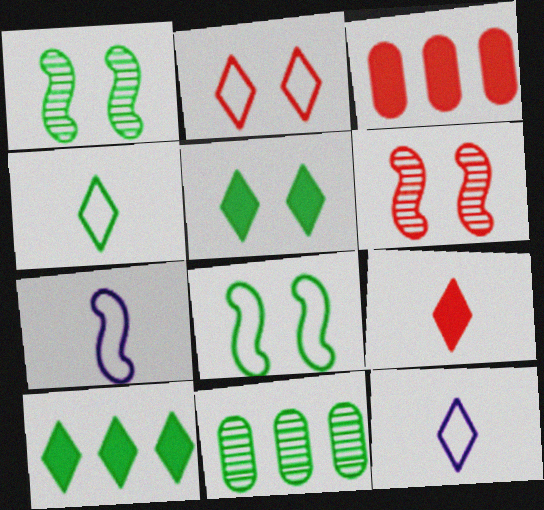[[1, 3, 12]]